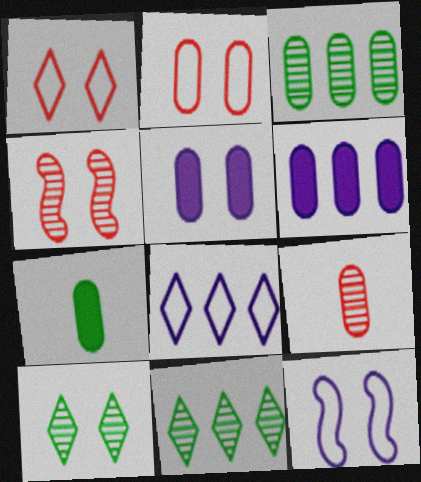[[4, 7, 8]]